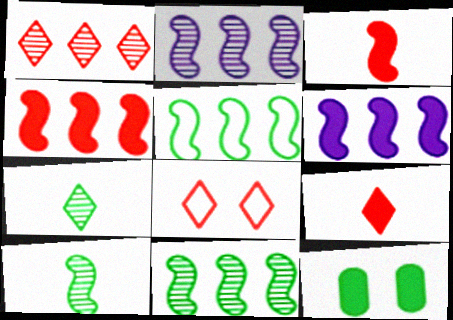[[1, 8, 9], 
[2, 4, 5], 
[5, 7, 12], 
[6, 9, 12]]